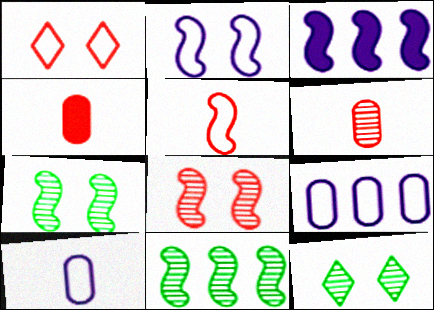[[3, 5, 7]]